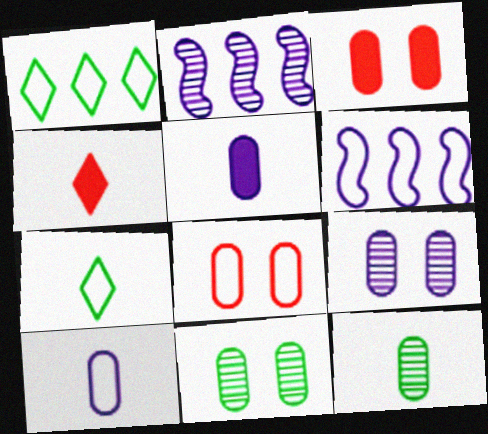[[2, 3, 7], 
[4, 6, 11], 
[6, 7, 8]]